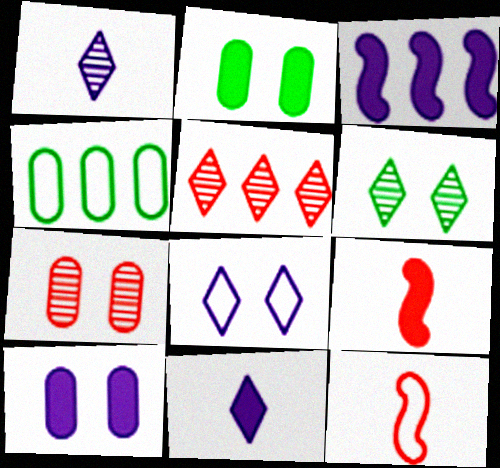[[1, 5, 6], 
[3, 4, 5], 
[3, 10, 11], 
[4, 8, 12]]